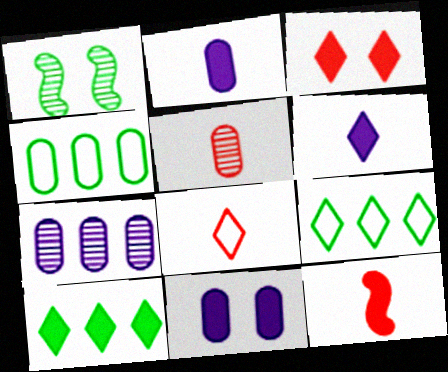[[3, 6, 10], 
[4, 5, 11], 
[5, 8, 12], 
[10, 11, 12]]